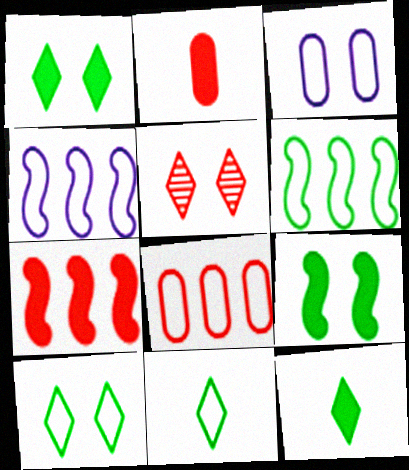[[3, 5, 9]]